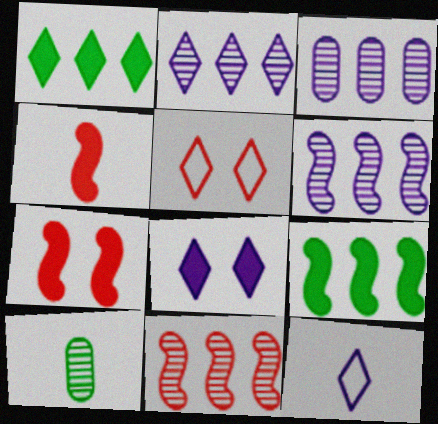[[2, 3, 6], 
[2, 8, 12], 
[4, 10, 12]]